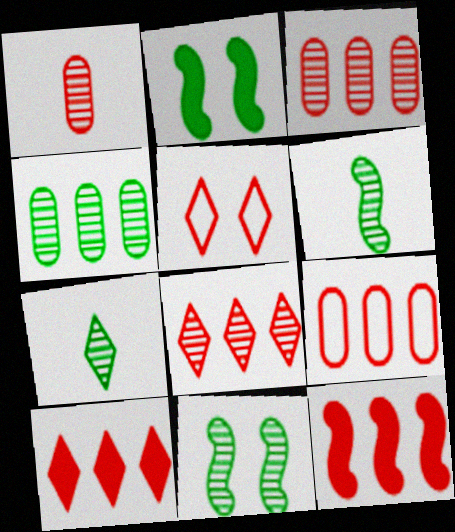[[1, 5, 12], 
[4, 7, 11], 
[8, 9, 12]]